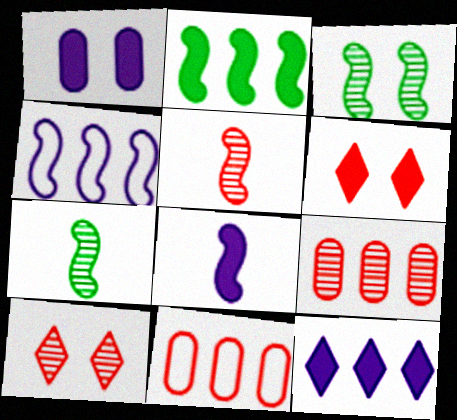[[1, 8, 12], 
[5, 6, 11], 
[5, 9, 10]]